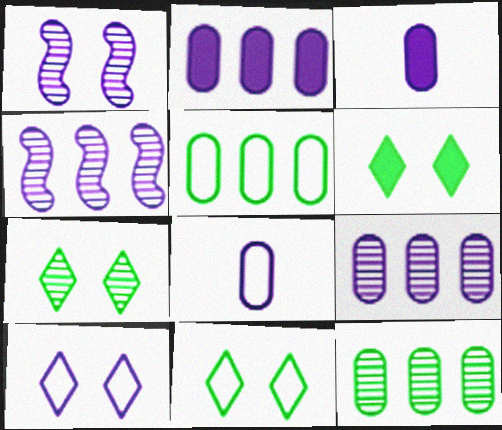[[3, 4, 10], 
[6, 7, 11]]